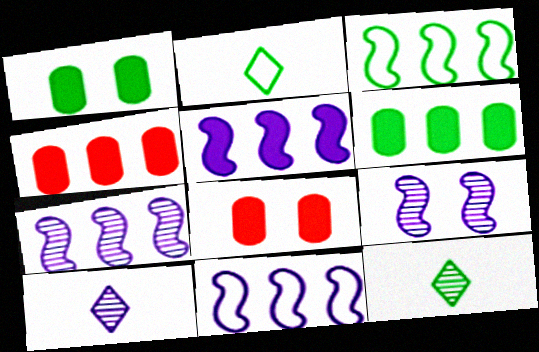[[1, 3, 12], 
[2, 4, 9], 
[2, 7, 8], 
[3, 8, 10], 
[5, 7, 11], 
[8, 11, 12]]